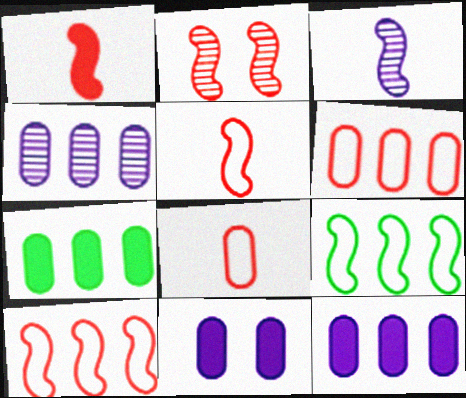[[1, 2, 10], 
[4, 6, 7]]